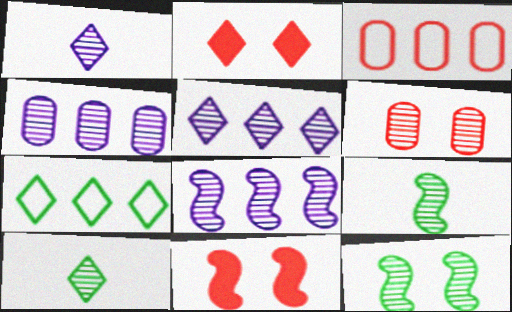[[1, 2, 7], 
[4, 5, 8], 
[5, 6, 9], 
[6, 8, 10]]